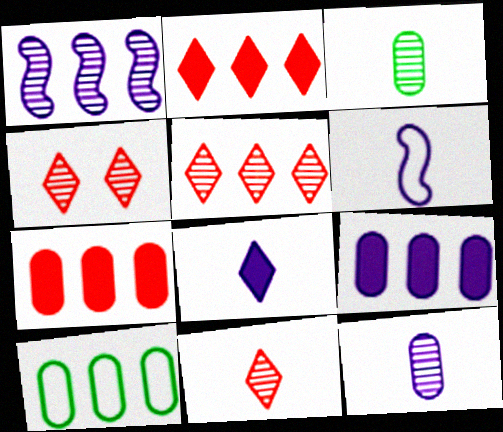[[1, 2, 10], 
[1, 3, 4], 
[4, 5, 11], 
[6, 8, 12]]